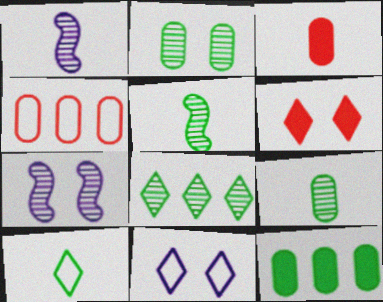[[1, 3, 10], 
[2, 5, 8]]